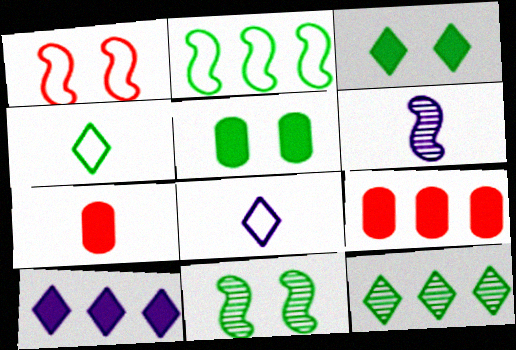[[3, 4, 12], 
[4, 6, 7], 
[8, 9, 11]]